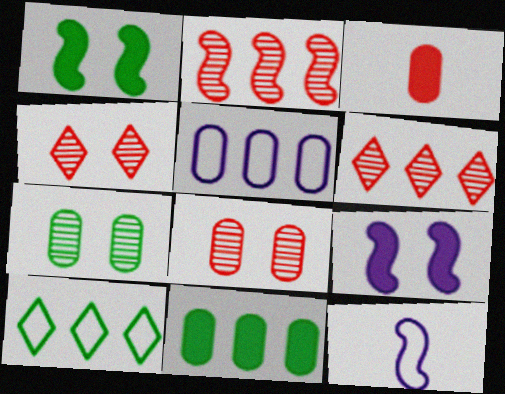[[1, 2, 12], 
[3, 5, 7], 
[4, 11, 12]]